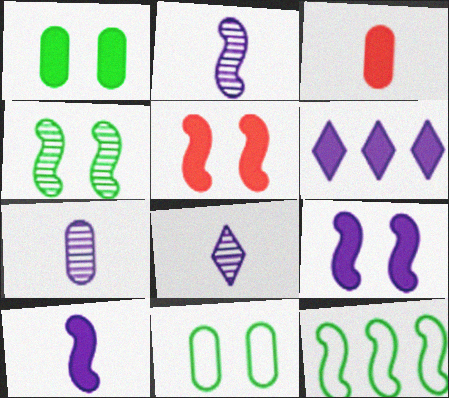[[2, 5, 12], 
[2, 7, 8]]